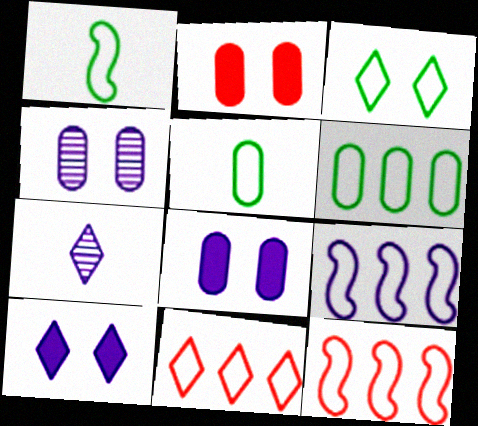[[1, 3, 6], 
[6, 9, 11], 
[7, 8, 9]]